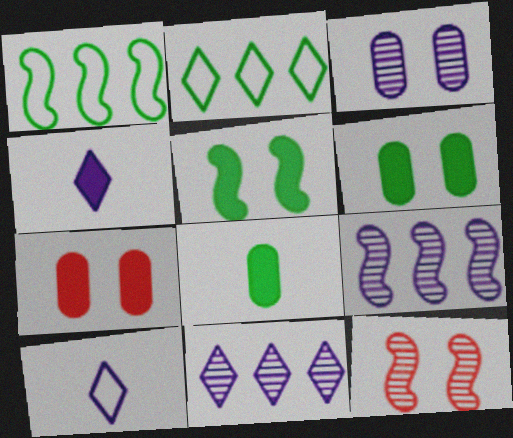[]